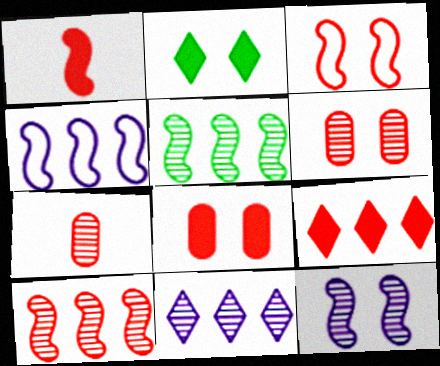[[1, 3, 10], 
[1, 8, 9], 
[2, 4, 7], 
[3, 7, 9]]